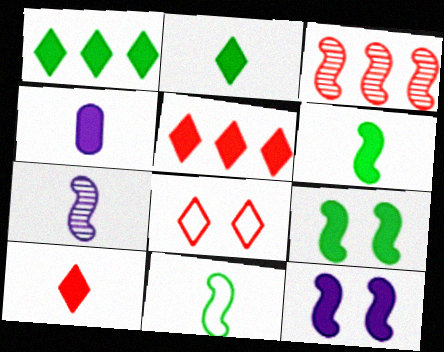[[3, 11, 12], 
[4, 5, 9], 
[4, 6, 10]]